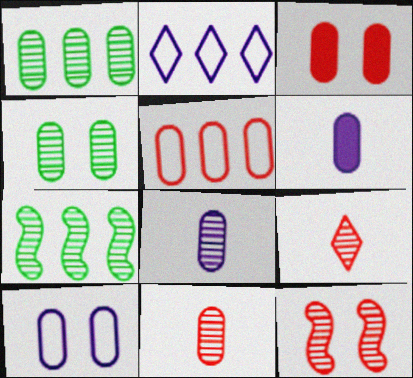[[3, 4, 10], 
[3, 5, 11], 
[4, 5, 6]]